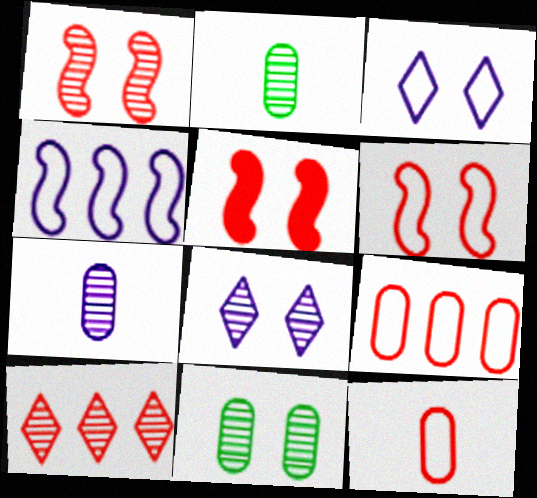[[1, 5, 6], 
[1, 8, 11], 
[3, 5, 11], 
[5, 10, 12]]